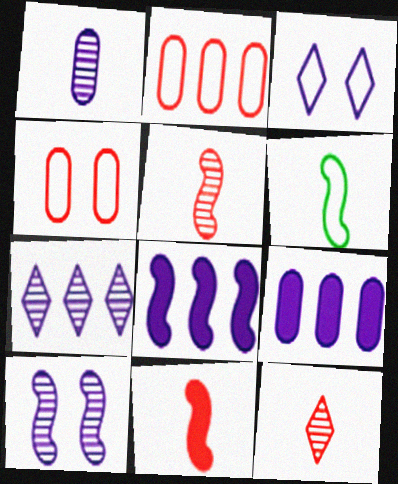[[1, 3, 8], 
[1, 7, 10], 
[2, 3, 6]]